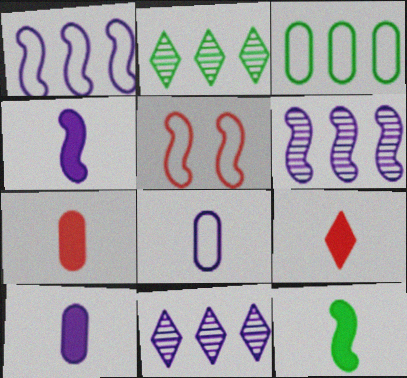[[2, 5, 10], 
[5, 6, 12], 
[9, 10, 12]]